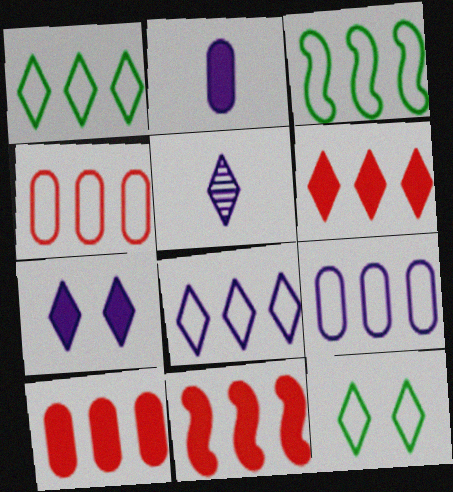[[3, 4, 8], 
[5, 6, 12], 
[5, 7, 8], 
[6, 10, 11]]